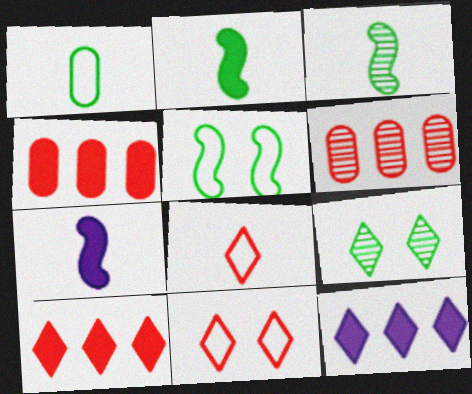[[8, 9, 12]]